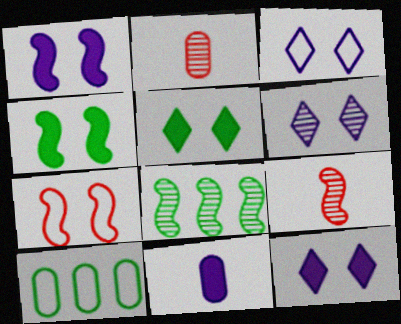[[2, 6, 8], 
[3, 6, 12], 
[9, 10, 12]]